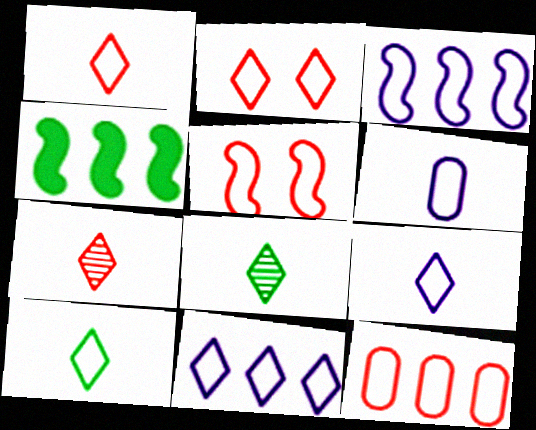[[1, 5, 12], 
[1, 9, 10], 
[2, 10, 11]]